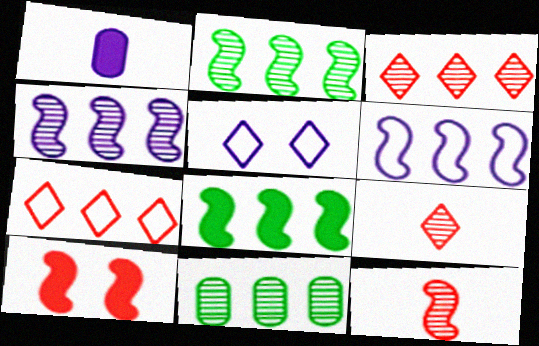[[1, 4, 5], 
[3, 4, 11]]